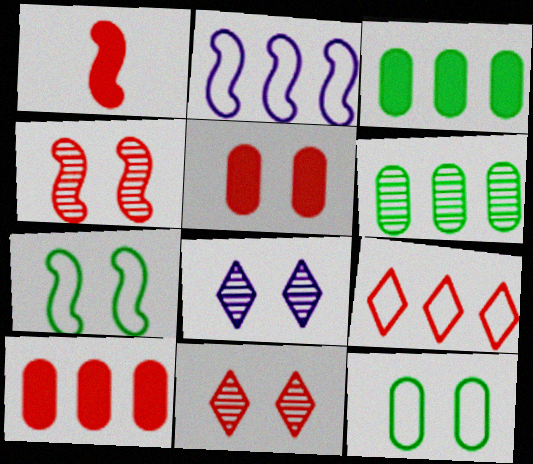[[5, 7, 8]]